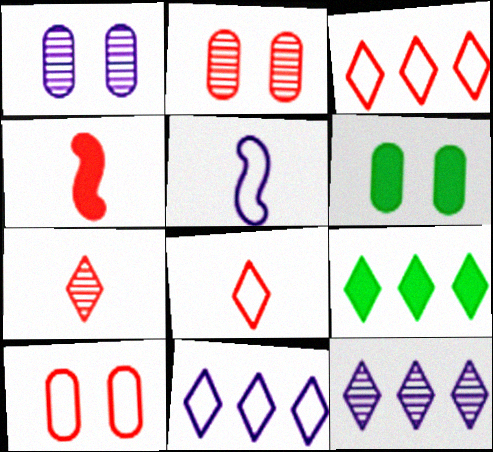[[1, 6, 10], 
[2, 3, 4], 
[2, 5, 9], 
[3, 9, 12]]